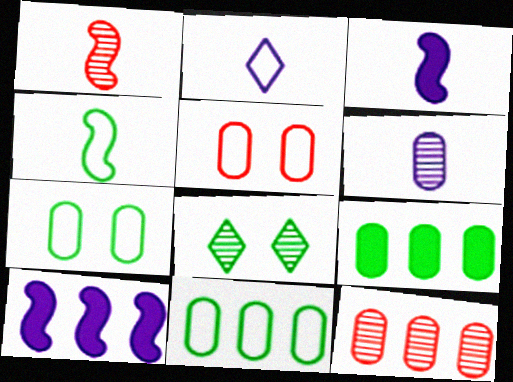[[1, 3, 4], 
[2, 3, 6], 
[4, 8, 9], 
[5, 6, 9]]